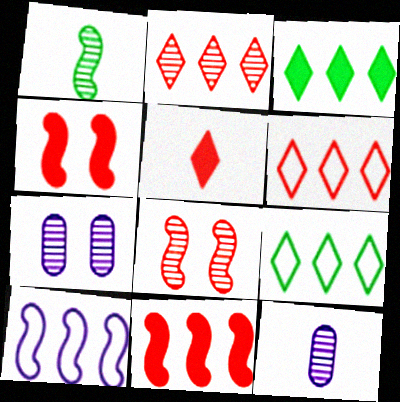[[1, 2, 7], 
[1, 4, 10], 
[4, 9, 12]]